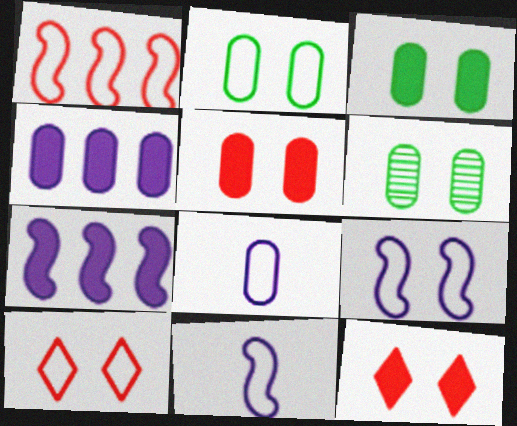[[2, 3, 6], 
[2, 9, 10], 
[6, 9, 12]]